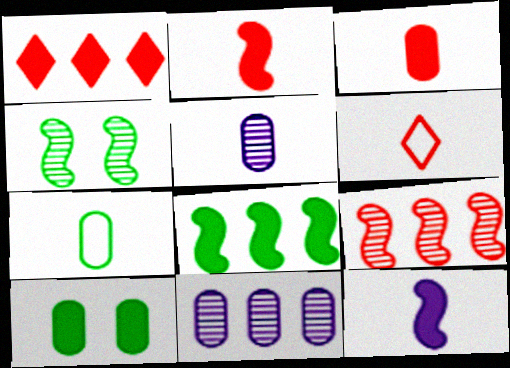[[1, 10, 12], 
[3, 5, 7]]